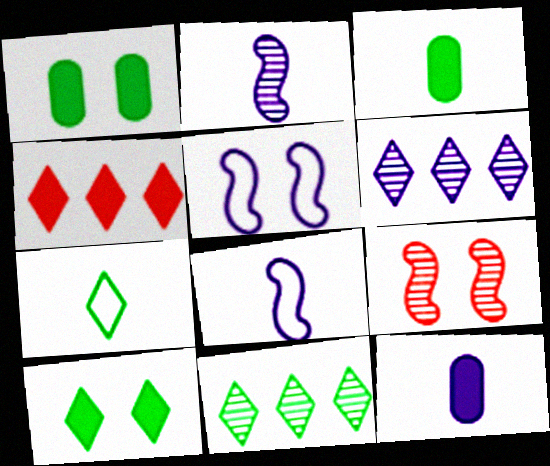[[5, 6, 12], 
[7, 10, 11]]